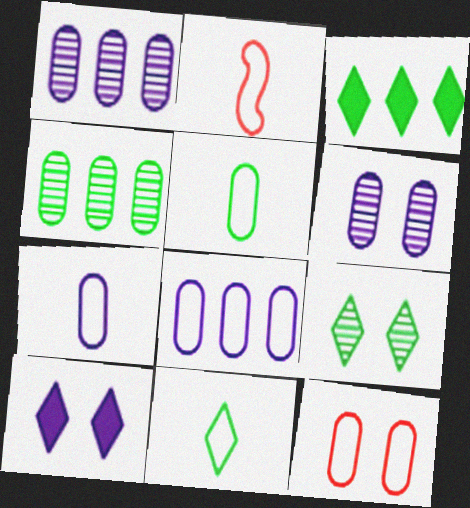[[2, 3, 6], 
[2, 4, 10], 
[2, 7, 11], 
[3, 9, 11], 
[5, 8, 12]]